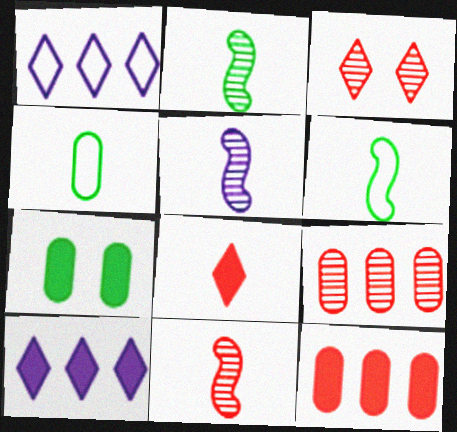[[1, 7, 11], 
[2, 5, 11], 
[3, 9, 11], 
[4, 5, 8]]